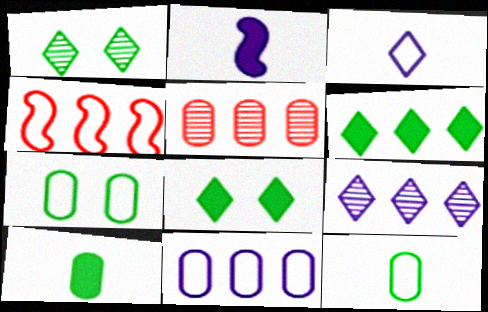[[3, 4, 7]]